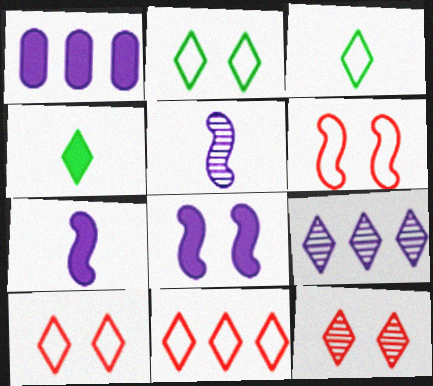[[4, 9, 10]]